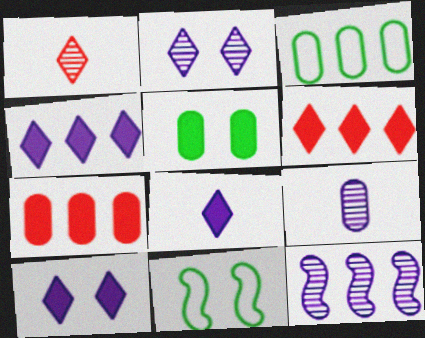[[2, 9, 12], 
[3, 6, 12], 
[4, 8, 10], 
[6, 9, 11]]